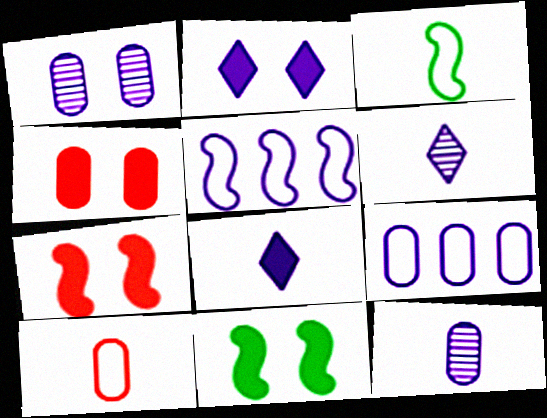[[1, 5, 8], 
[2, 4, 11], 
[2, 5, 12]]